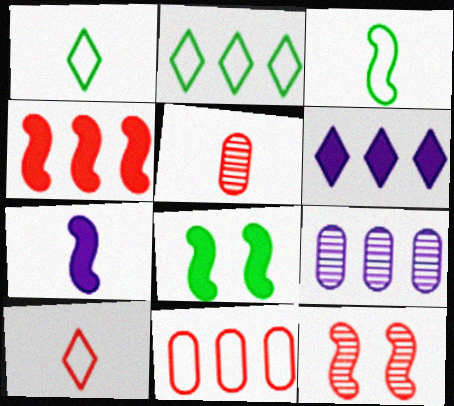[[1, 5, 7], 
[2, 4, 9], 
[4, 7, 8], 
[8, 9, 10]]